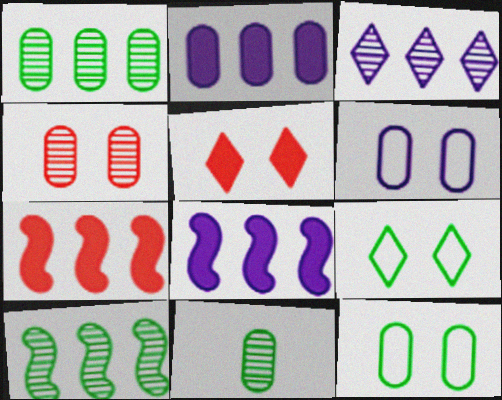[]